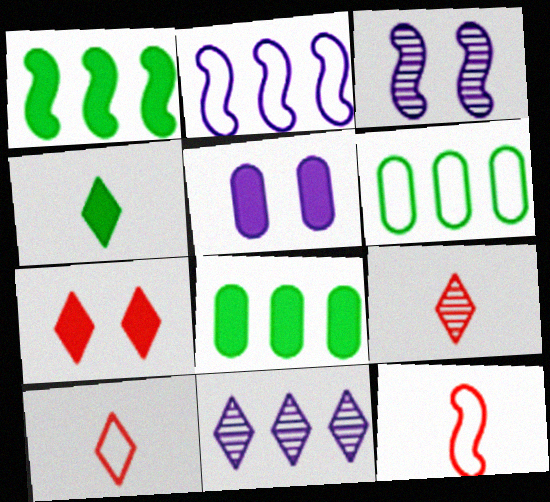[[1, 3, 12], 
[3, 8, 10]]